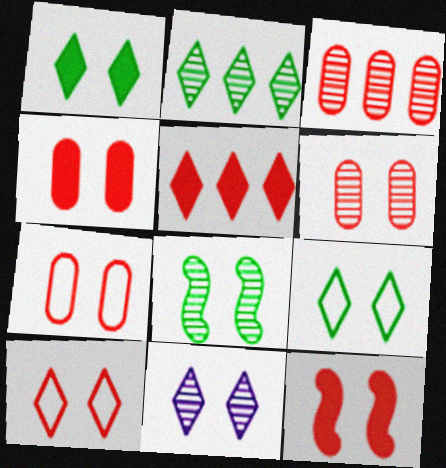[[1, 10, 11], 
[4, 6, 7], 
[6, 8, 11], 
[6, 10, 12]]